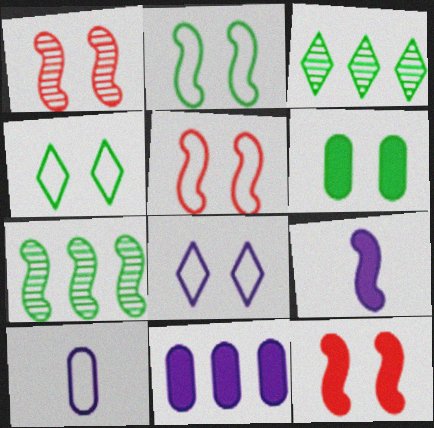[[1, 5, 12], 
[1, 6, 8], 
[3, 10, 12], 
[5, 7, 9]]